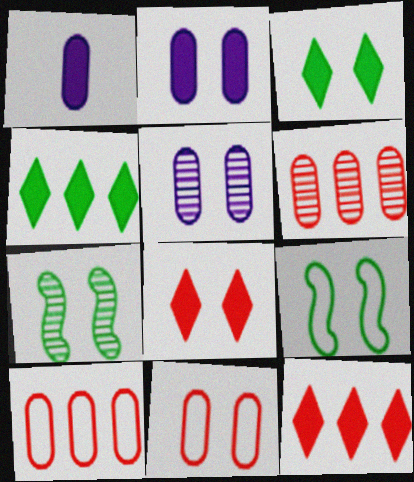[[5, 8, 9]]